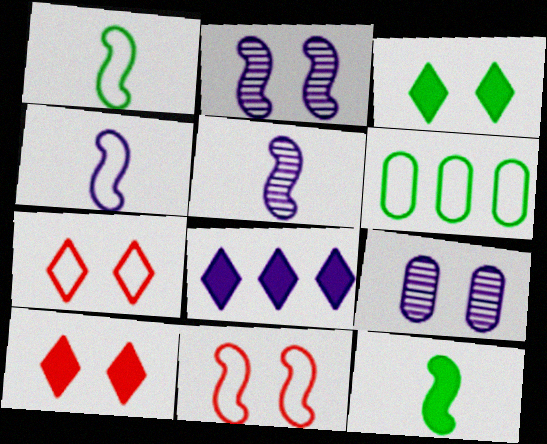[[3, 9, 11], 
[4, 6, 7], 
[4, 8, 9], 
[5, 6, 10]]